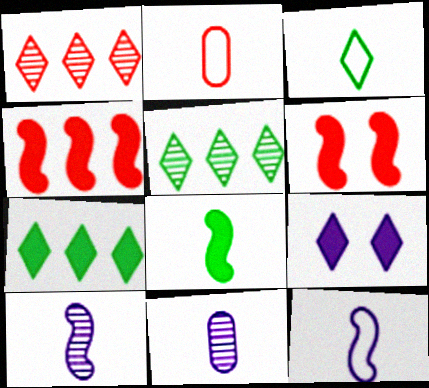[[1, 2, 6], 
[1, 3, 9], 
[2, 3, 12]]